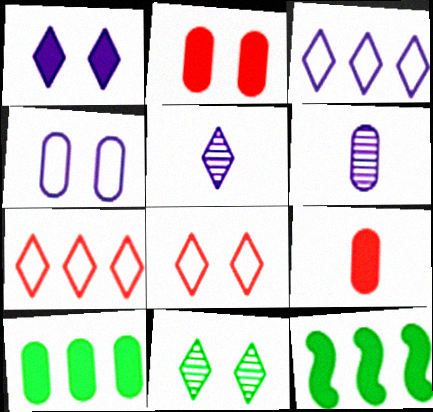[[1, 3, 5], 
[1, 8, 11], 
[1, 9, 12], 
[6, 8, 12]]